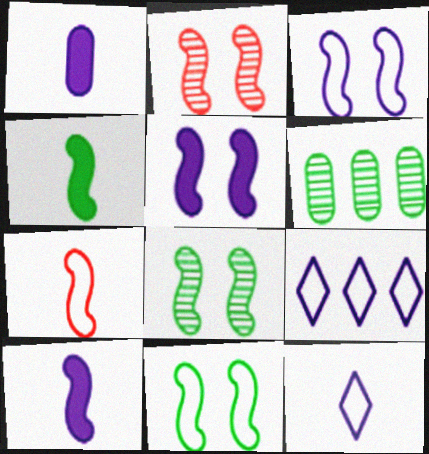[[2, 5, 11]]